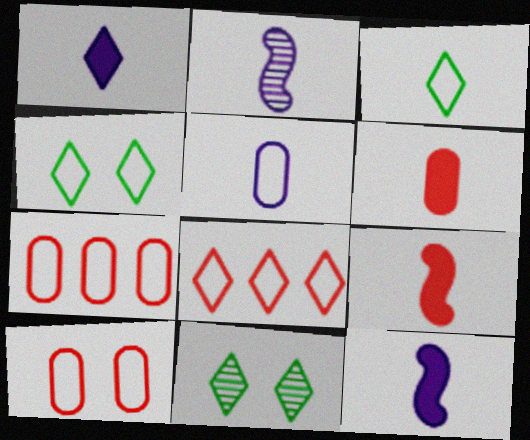[[1, 2, 5], 
[1, 8, 11], 
[2, 3, 6], 
[7, 11, 12]]